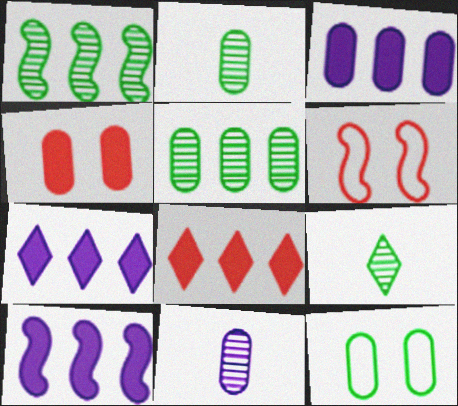[[2, 6, 7], 
[3, 6, 9], 
[3, 7, 10]]